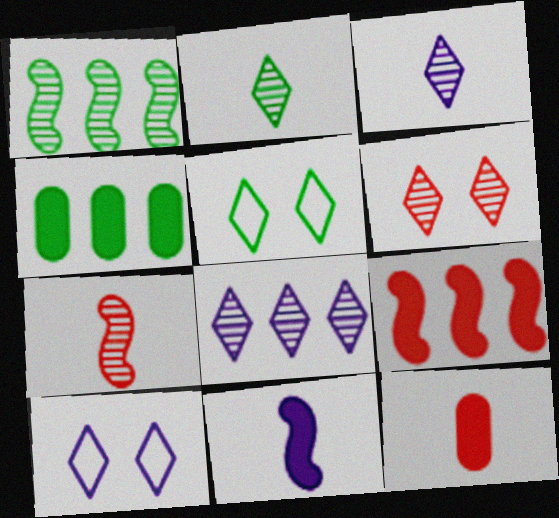[[1, 10, 12], 
[2, 6, 8], 
[4, 7, 10]]